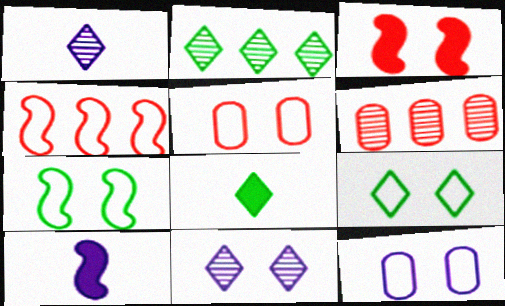[[2, 5, 10], 
[2, 8, 9], 
[6, 9, 10]]